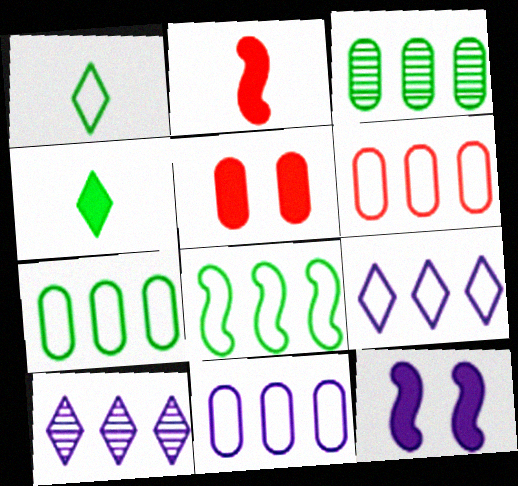[[6, 7, 11], 
[6, 8, 9]]